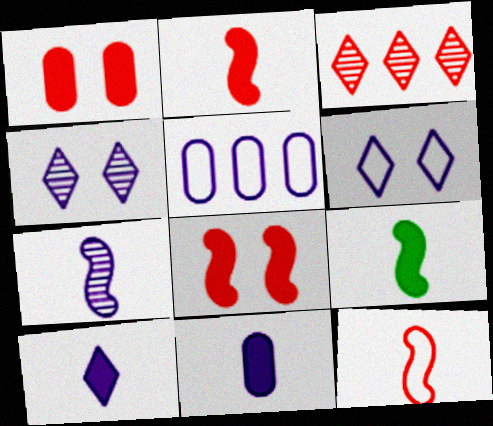[[1, 3, 12], 
[7, 9, 12]]